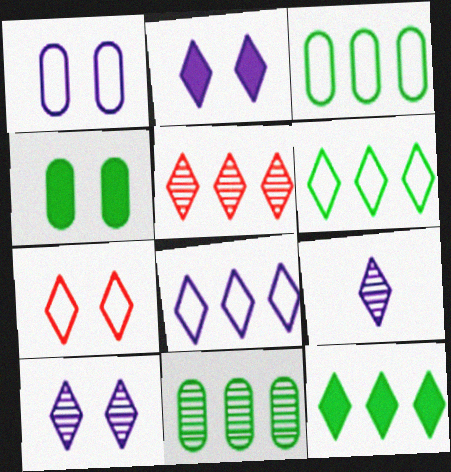[[2, 8, 9], 
[5, 8, 12], 
[7, 9, 12]]